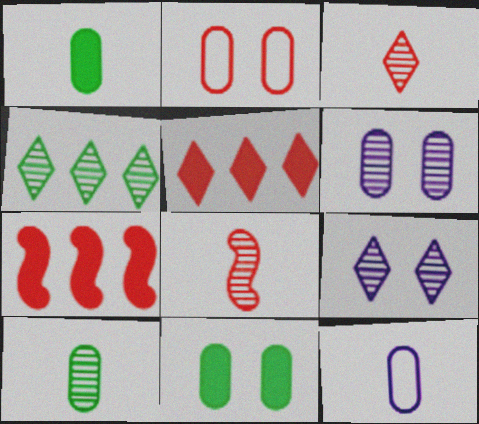[[2, 3, 7], 
[2, 5, 8], 
[2, 6, 11], 
[3, 4, 9], 
[4, 6, 8]]